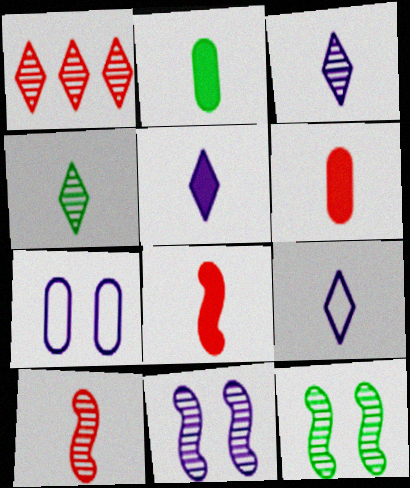[[2, 5, 8], 
[2, 9, 10], 
[3, 5, 9]]